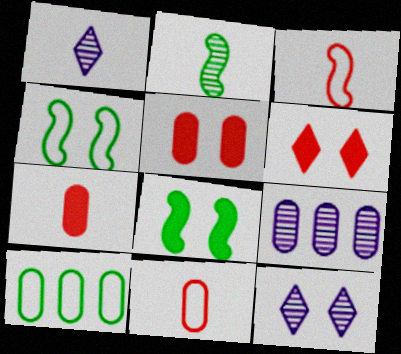[[4, 5, 12]]